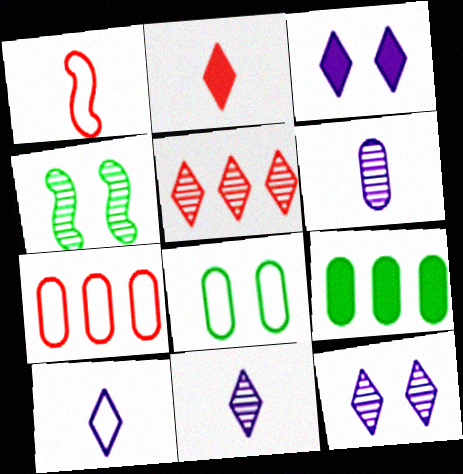[[1, 9, 12], 
[4, 5, 6]]